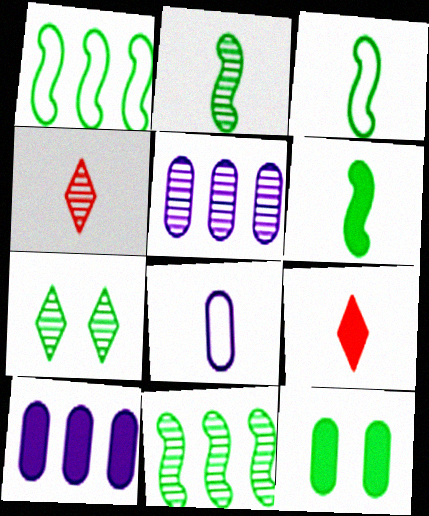[[2, 3, 6], 
[2, 8, 9], 
[4, 6, 8]]